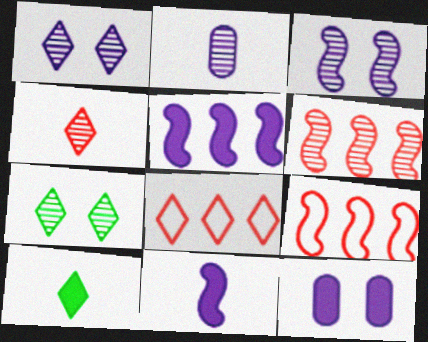[[1, 8, 10], 
[2, 6, 7]]